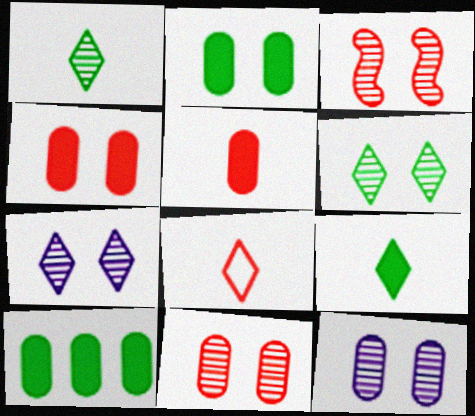[[3, 6, 12]]